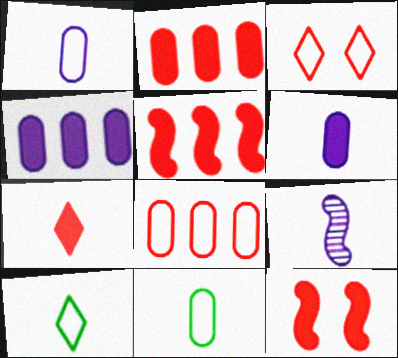[[2, 7, 12], 
[7, 9, 11]]